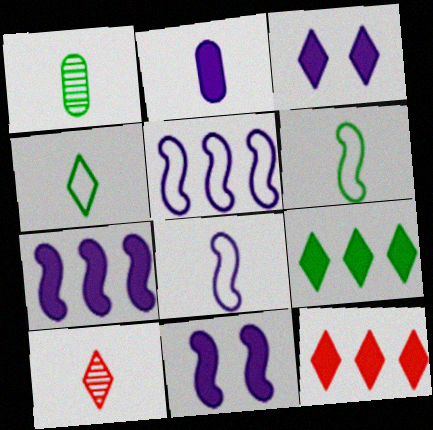[[2, 3, 7], 
[2, 6, 10]]